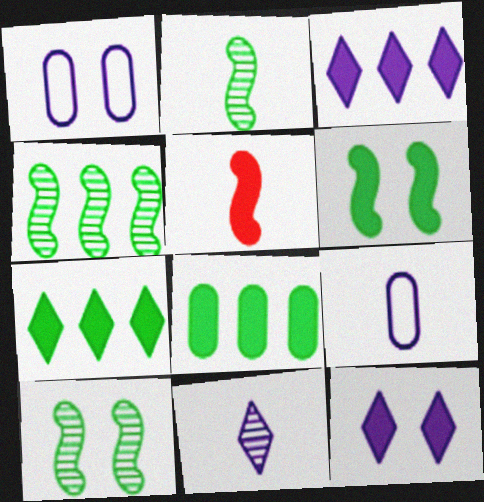[[2, 4, 10], 
[5, 8, 12]]